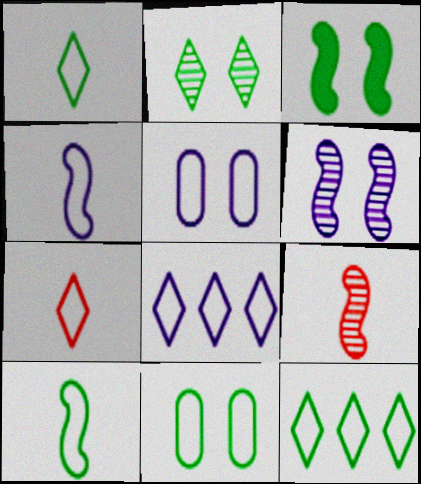[[2, 3, 11], 
[4, 5, 8], 
[10, 11, 12]]